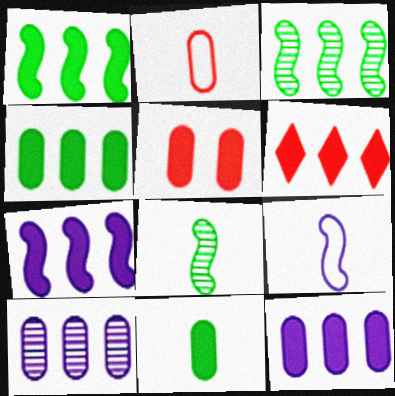[[1, 6, 12], 
[4, 6, 7], 
[5, 11, 12]]